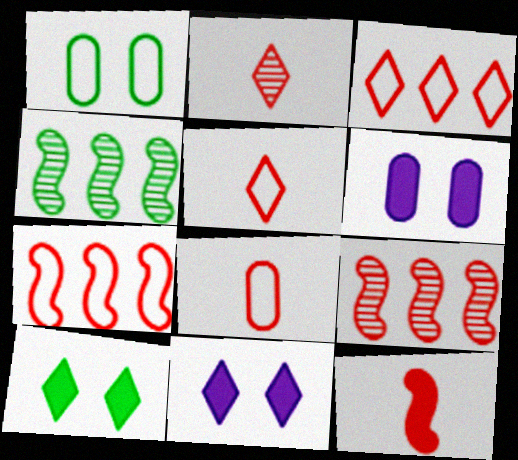[[2, 8, 12], 
[4, 5, 6], 
[4, 8, 11]]